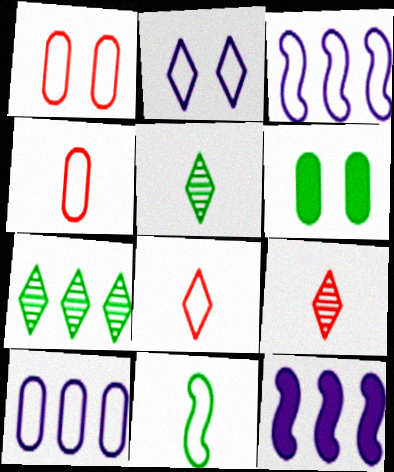[[1, 5, 12], 
[3, 6, 9], 
[6, 7, 11]]